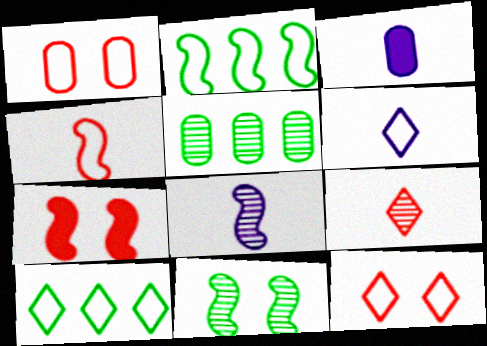[[1, 2, 6], 
[1, 3, 5], 
[2, 7, 8], 
[3, 6, 8], 
[5, 6, 7], 
[6, 10, 12]]